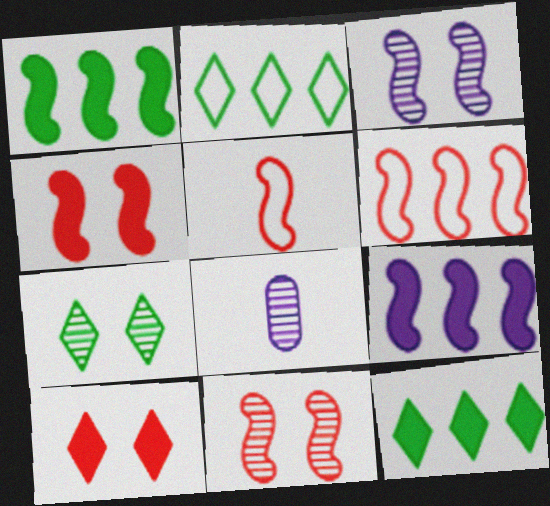[[1, 3, 5], 
[2, 4, 8]]